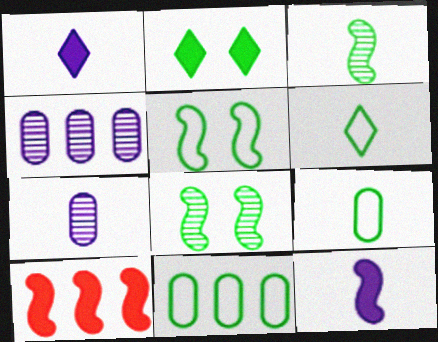[[2, 3, 11], 
[5, 6, 11]]